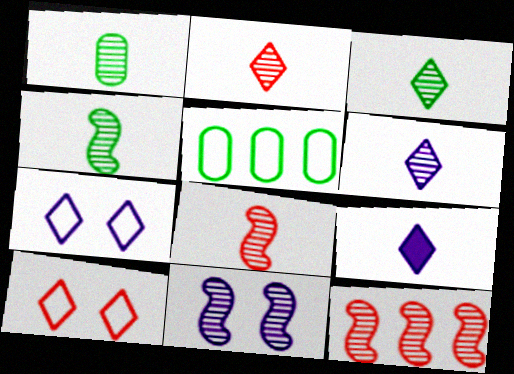[[1, 3, 4], 
[1, 6, 8], 
[2, 3, 6], 
[4, 11, 12]]